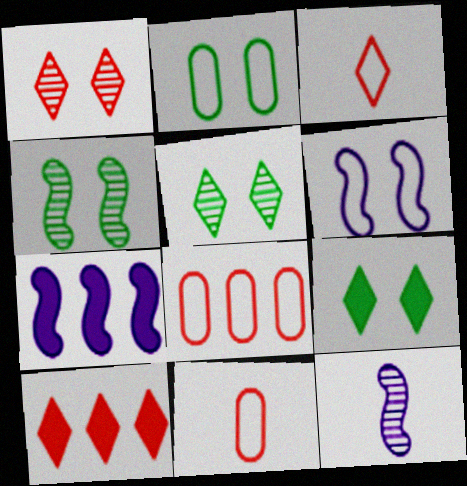[[1, 3, 10], 
[2, 4, 9], 
[2, 10, 12], 
[5, 7, 11], 
[6, 7, 12], 
[8, 9, 12]]